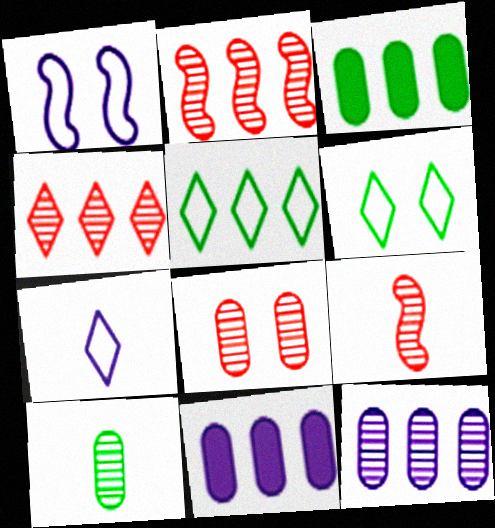[[2, 5, 11], 
[4, 8, 9], 
[6, 9, 11], 
[8, 10, 12]]